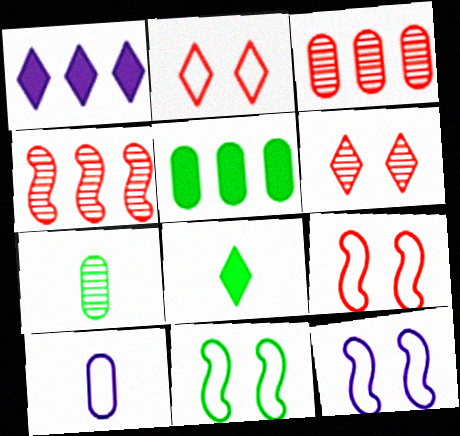[[1, 7, 9], 
[3, 8, 12], 
[9, 11, 12]]